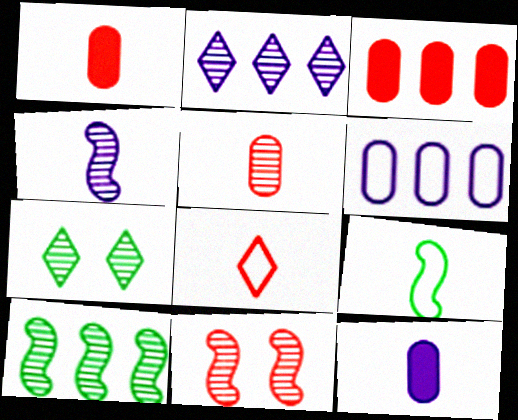[[3, 8, 11], 
[4, 10, 11]]